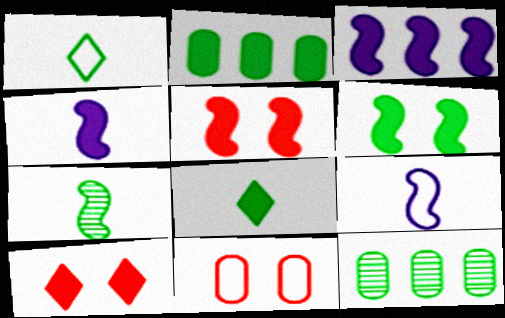[[1, 6, 12], 
[2, 4, 10], 
[2, 6, 8], 
[9, 10, 12]]